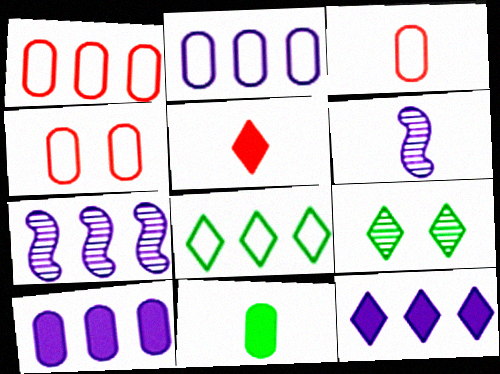[[1, 3, 4], 
[2, 7, 12]]